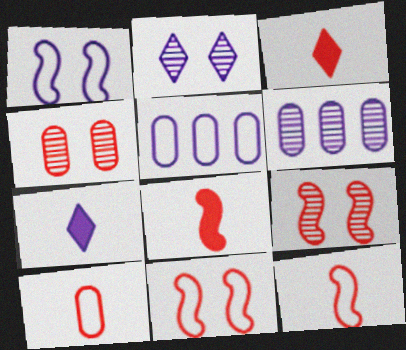[[1, 6, 7]]